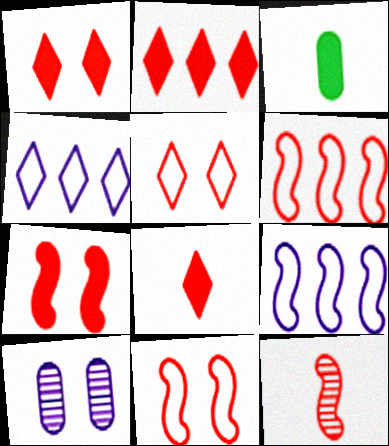[[1, 2, 8], 
[6, 7, 12]]